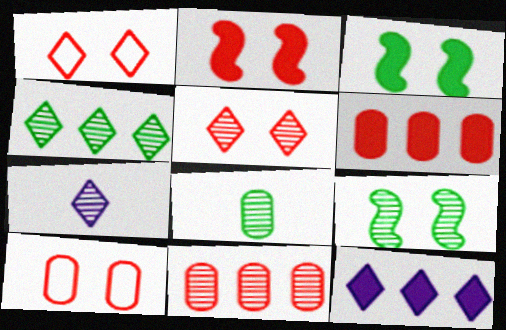[[2, 5, 10], 
[4, 5, 7], 
[4, 8, 9], 
[7, 9, 11]]